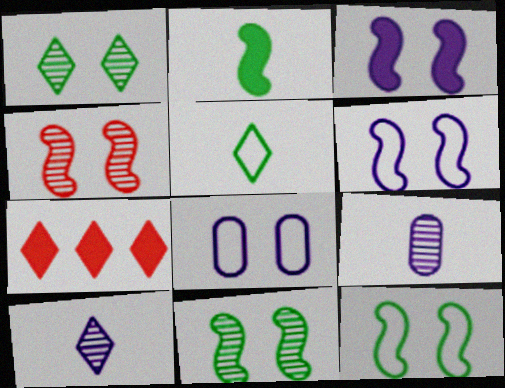[[3, 4, 12], 
[7, 9, 12]]